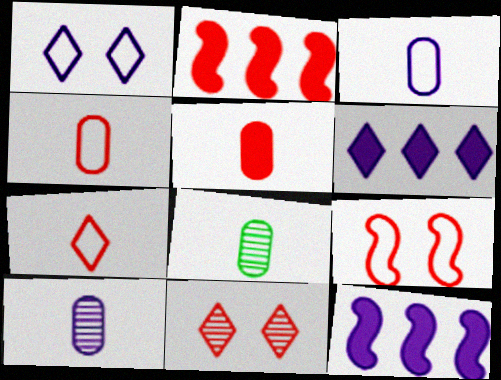[[1, 2, 8], 
[1, 10, 12], 
[2, 4, 11], 
[3, 5, 8], 
[6, 8, 9]]